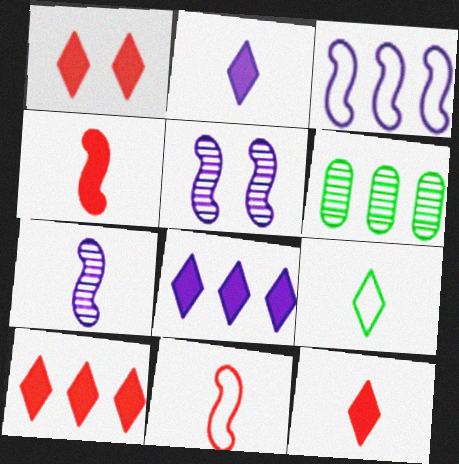[[1, 10, 12], 
[3, 6, 10]]